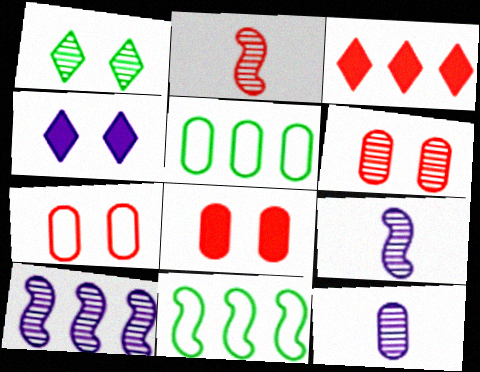[[2, 3, 7], 
[2, 4, 5], 
[3, 5, 10], 
[5, 8, 12], 
[6, 7, 8]]